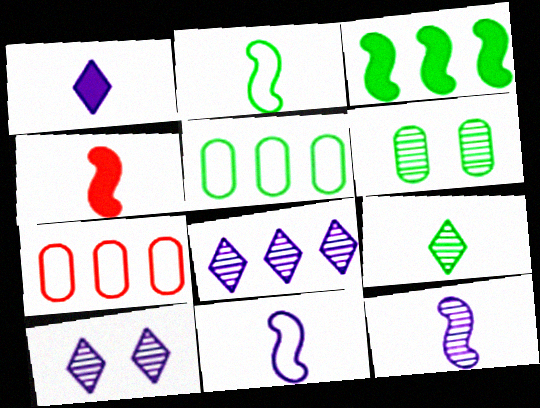[[2, 4, 12], 
[3, 7, 8], 
[4, 5, 10]]